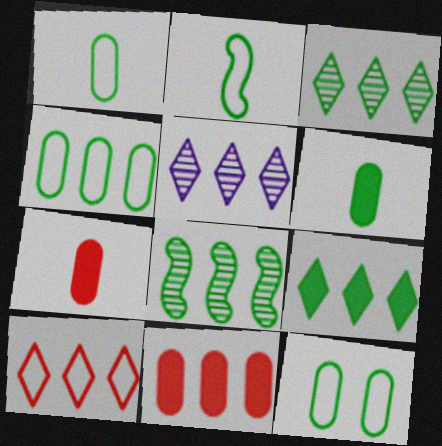[[1, 4, 12], 
[4, 8, 9], 
[5, 9, 10]]